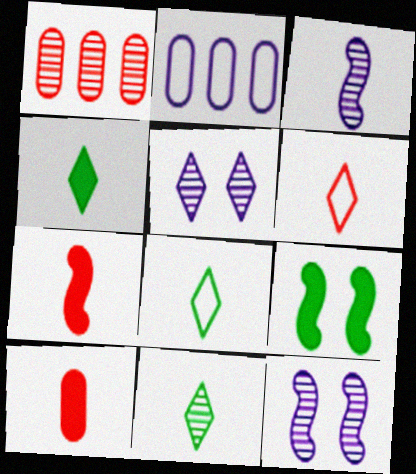[[1, 11, 12], 
[3, 8, 10], 
[4, 8, 11]]